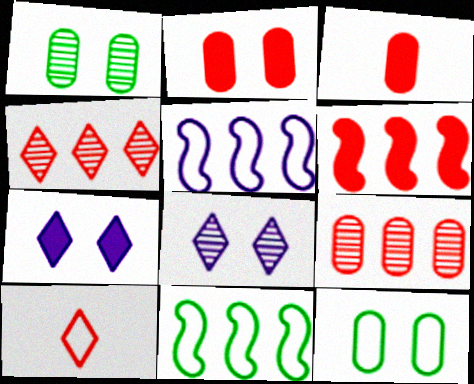[[3, 8, 11], 
[5, 10, 12]]